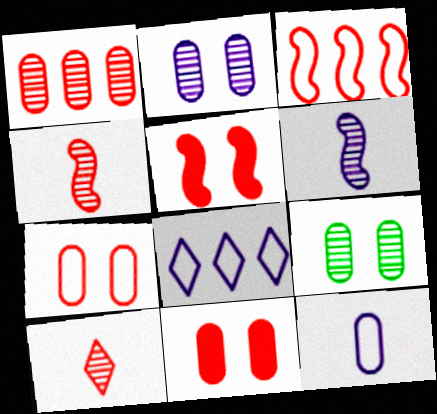[[3, 4, 5], 
[3, 10, 11]]